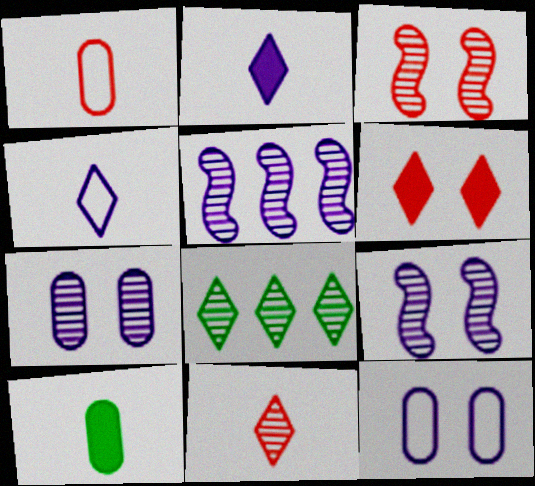[[2, 5, 12], 
[4, 6, 8]]